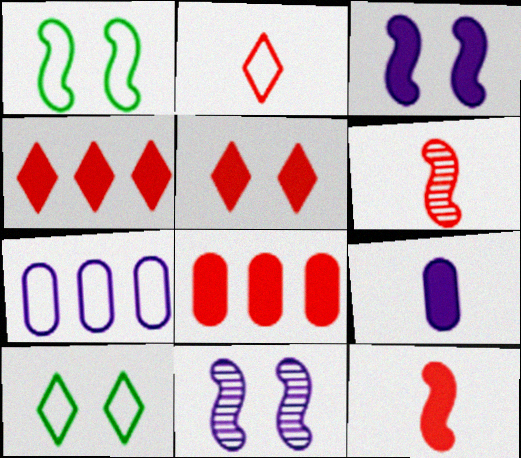[[1, 2, 7], 
[5, 8, 12]]